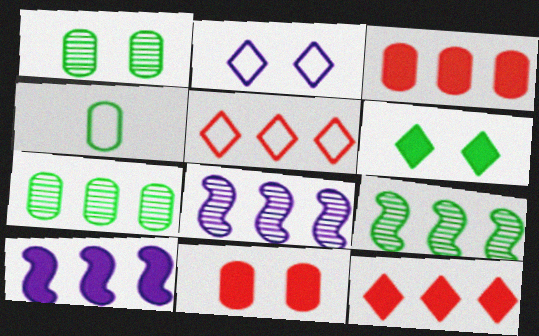[[4, 6, 9], 
[5, 7, 10]]